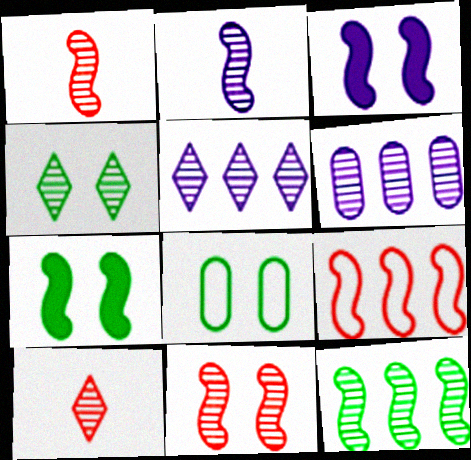[[1, 4, 6], 
[2, 7, 9], 
[2, 11, 12], 
[4, 5, 10], 
[4, 7, 8]]